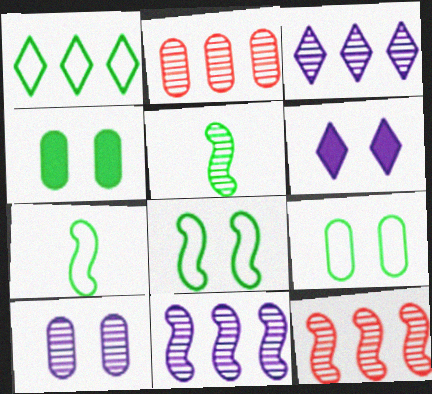[[1, 4, 5], 
[1, 7, 9], 
[2, 6, 7]]